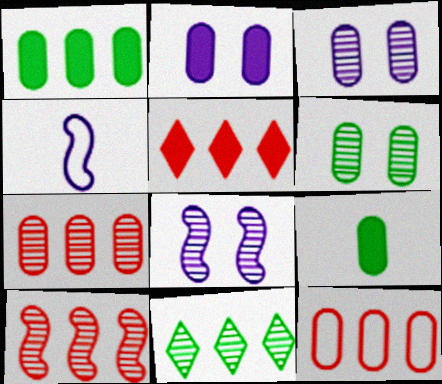[[3, 9, 12], 
[4, 5, 6], 
[5, 10, 12]]